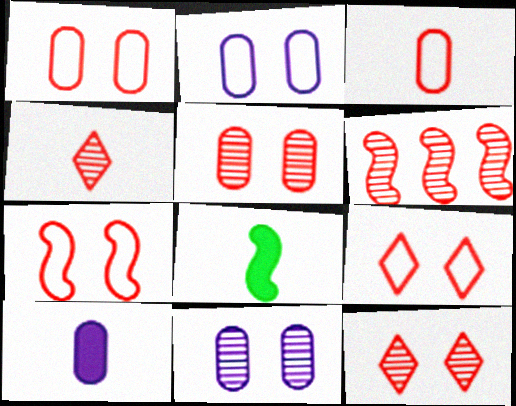[[1, 7, 9], 
[4, 5, 6]]